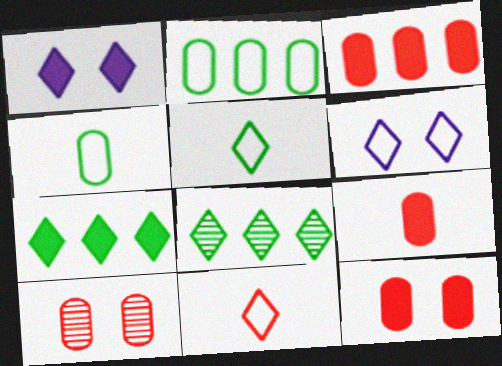[[1, 8, 11], 
[3, 9, 12]]